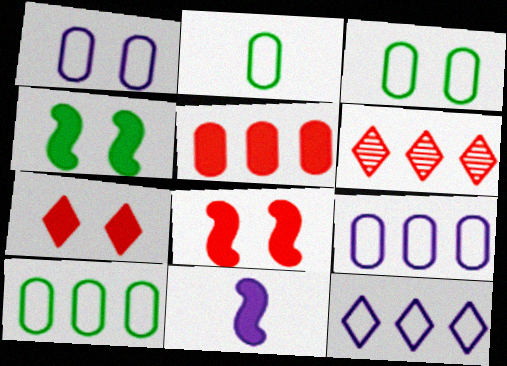[[2, 3, 10], 
[3, 6, 11]]